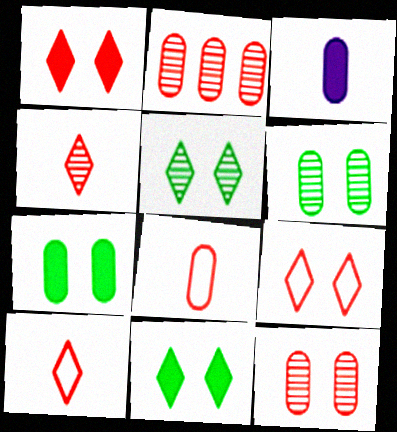[]